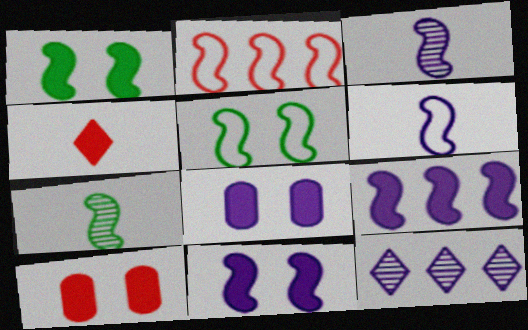[[1, 2, 3], 
[2, 5, 6], 
[2, 7, 11], 
[6, 8, 12]]